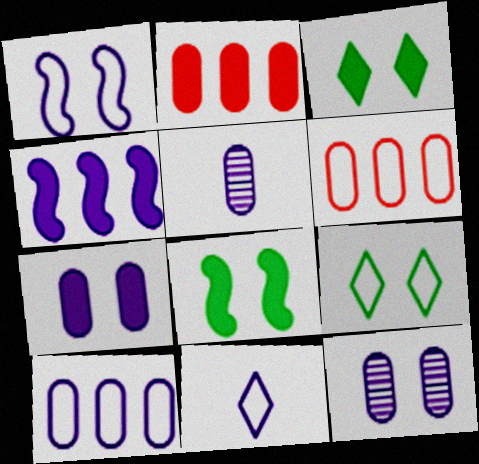[[1, 10, 11], 
[4, 11, 12], 
[5, 7, 10]]